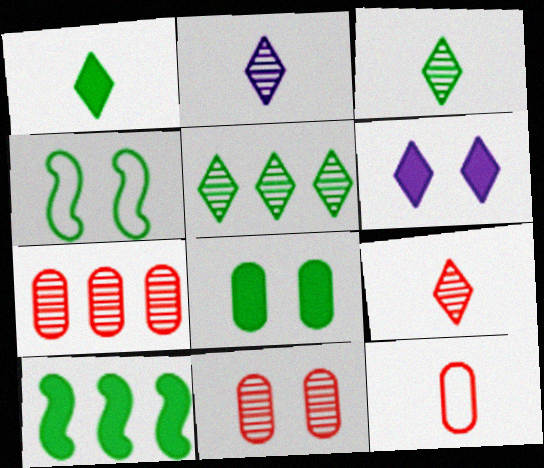[[1, 8, 10], 
[2, 3, 9], 
[4, 6, 11]]